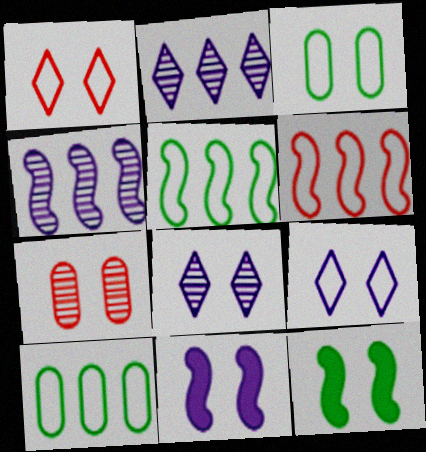[[7, 9, 12]]